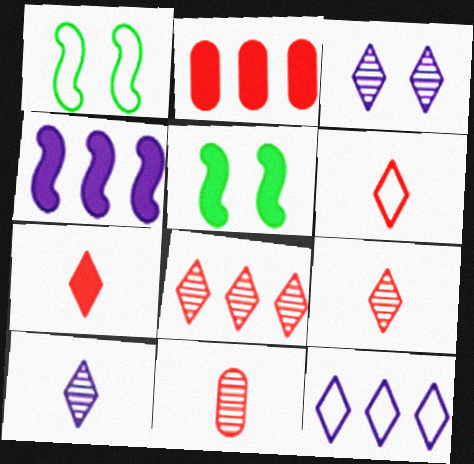[[1, 2, 10], 
[5, 11, 12], 
[6, 7, 9]]